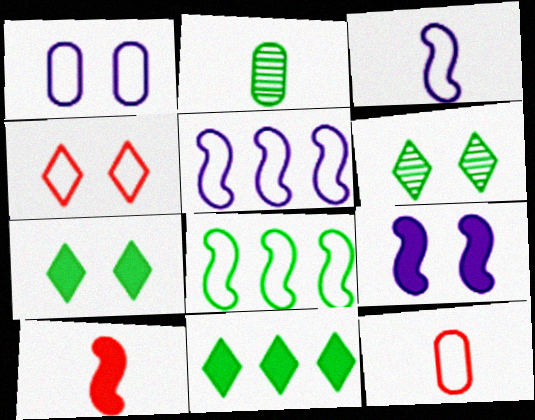[[2, 7, 8]]